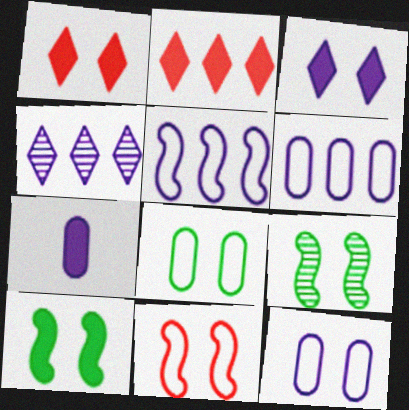[[1, 9, 12], 
[2, 7, 10]]